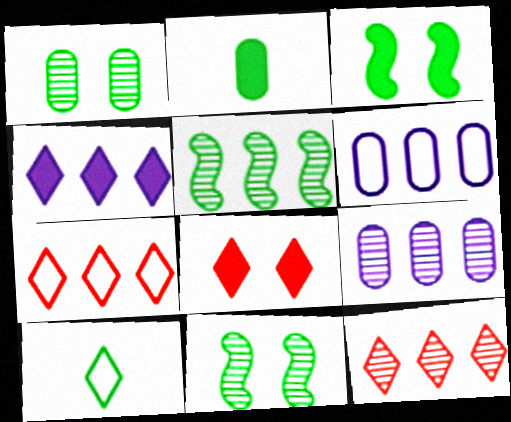[[5, 9, 12]]